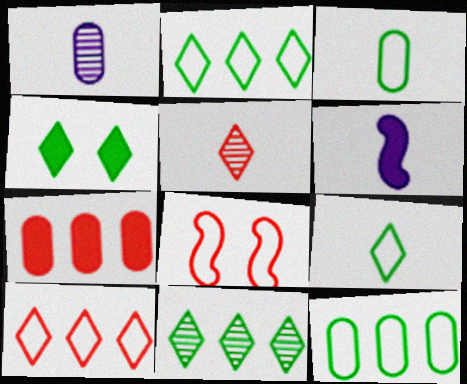[[3, 5, 6], 
[4, 6, 7], 
[4, 9, 11], 
[5, 7, 8]]